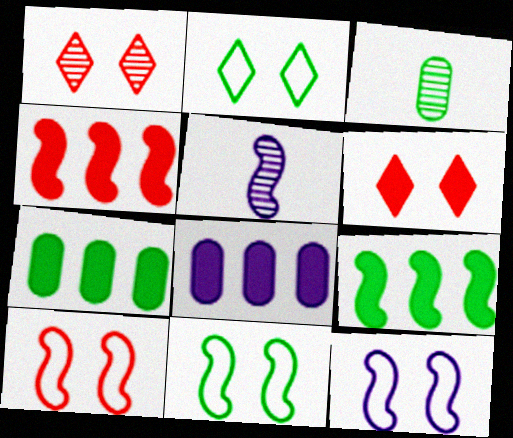[[2, 3, 9], 
[4, 5, 11], 
[5, 9, 10], 
[10, 11, 12]]